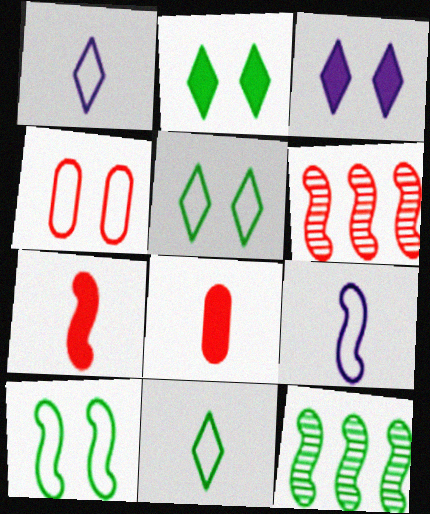[]